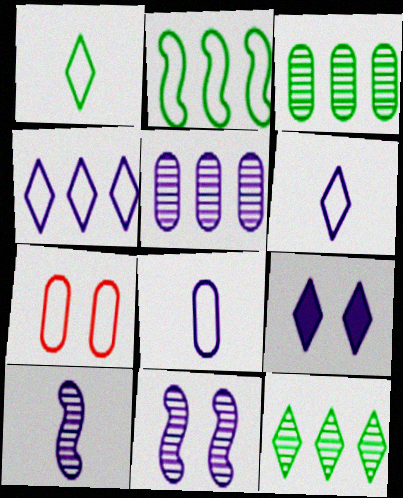[[2, 6, 7]]